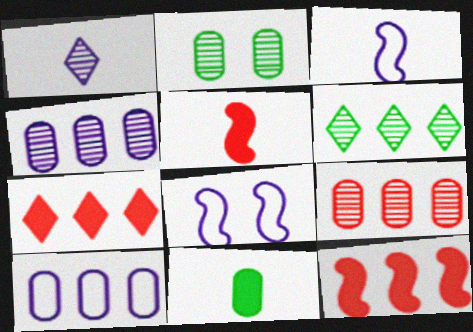[[2, 3, 7], 
[6, 10, 12]]